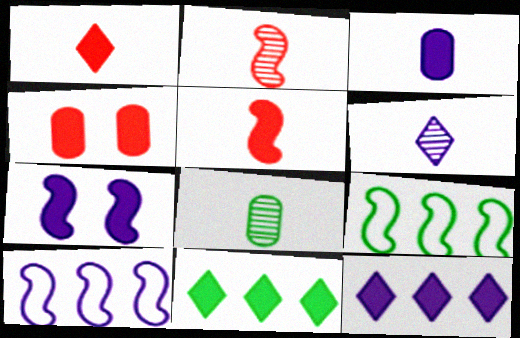[[2, 6, 8], 
[2, 7, 9], 
[3, 7, 12], 
[4, 6, 9]]